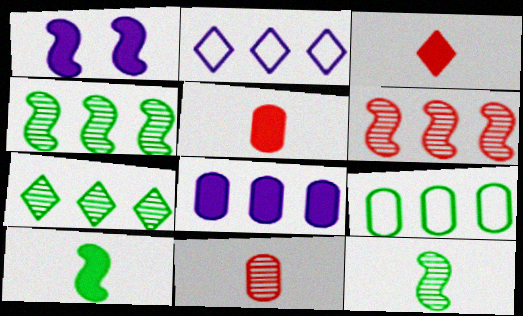[]